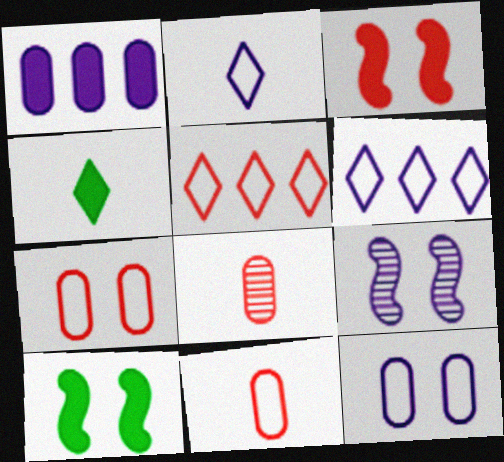[[1, 2, 9], 
[1, 3, 4], 
[3, 5, 8], 
[6, 8, 10]]